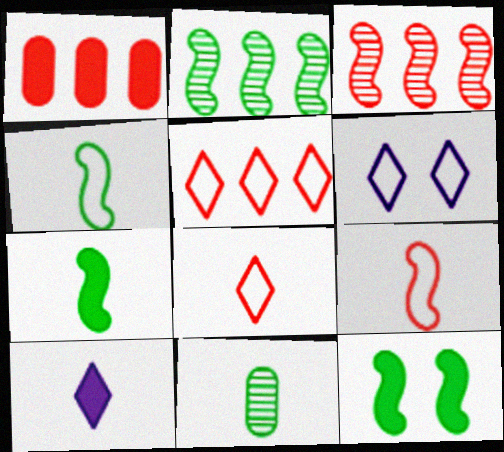[[1, 3, 5], 
[1, 10, 12], 
[2, 4, 12], 
[9, 10, 11]]